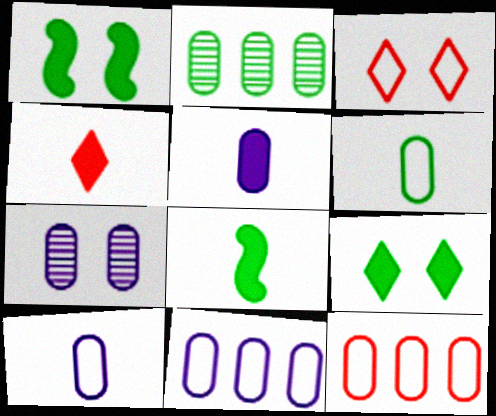[[1, 3, 7], 
[4, 5, 8], 
[5, 7, 11]]